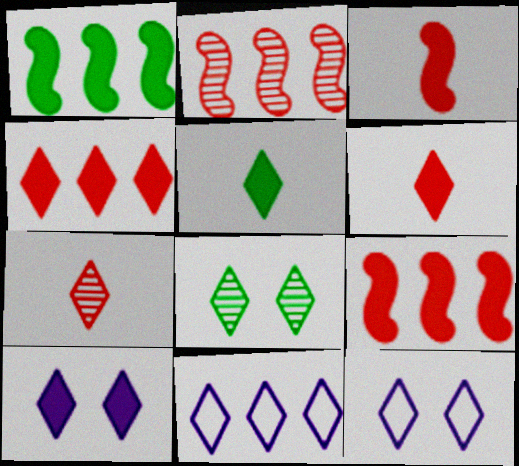[[4, 5, 10], 
[6, 8, 11]]